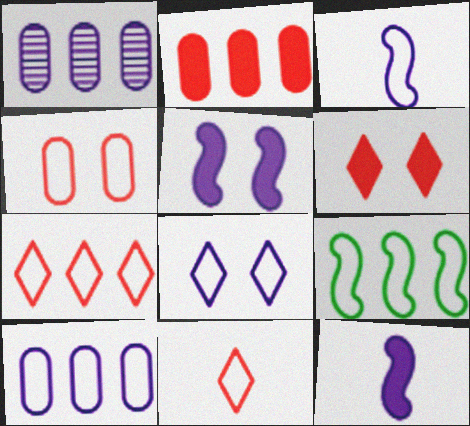[[1, 8, 12], 
[3, 8, 10], 
[7, 9, 10]]